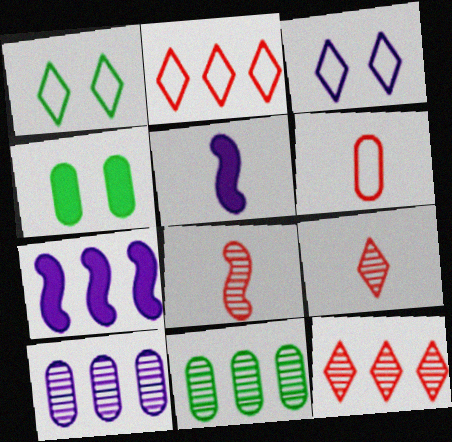[[2, 7, 11], 
[3, 5, 10], 
[4, 6, 10]]